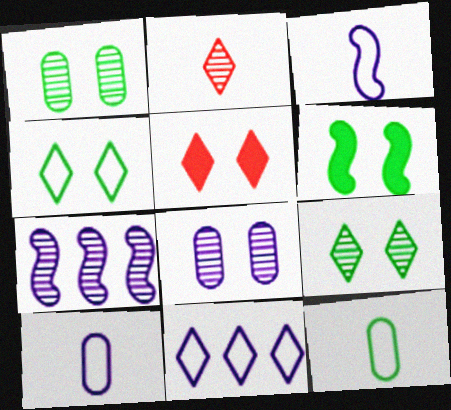[[1, 2, 7], 
[1, 4, 6], 
[5, 7, 12]]